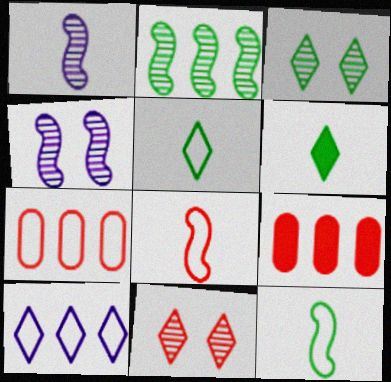[[2, 9, 10], 
[4, 5, 9], 
[4, 6, 7], 
[6, 10, 11], 
[8, 9, 11]]